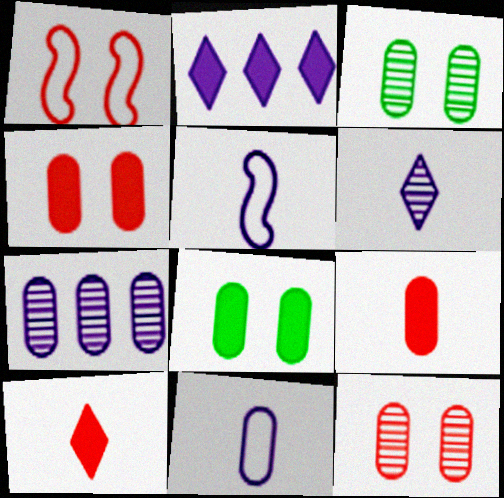[]